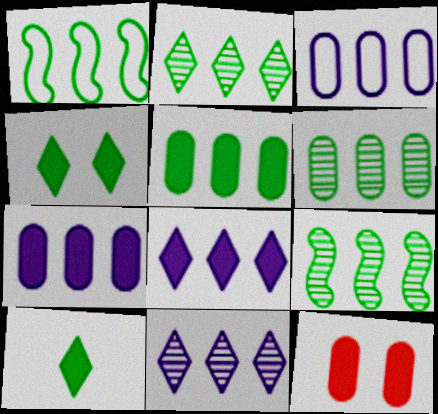[[1, 2, 5], 
[2, 6, 9]]